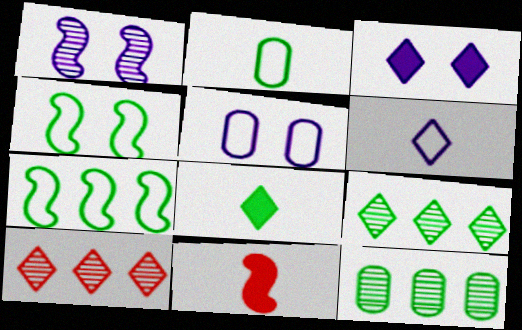[[1, 3, 5], 
[1, 7, 11], 
[4, 8, 12], 
[5, 9, 11]]